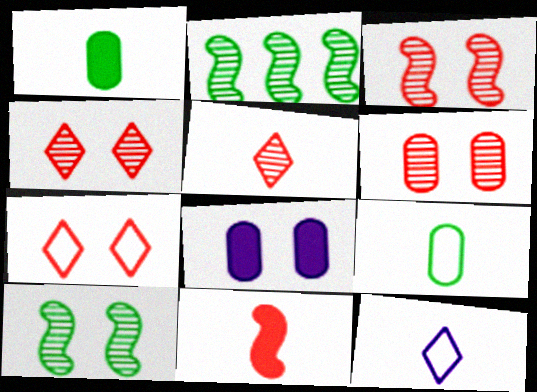[[3, 4, 6], 
[7, 8, 10]]